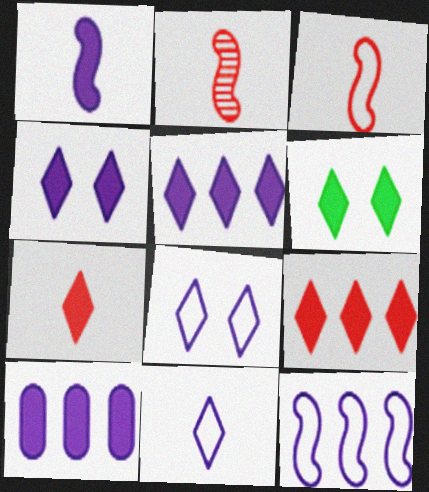[[1, 4, 10], 
[5, 6, 7]]